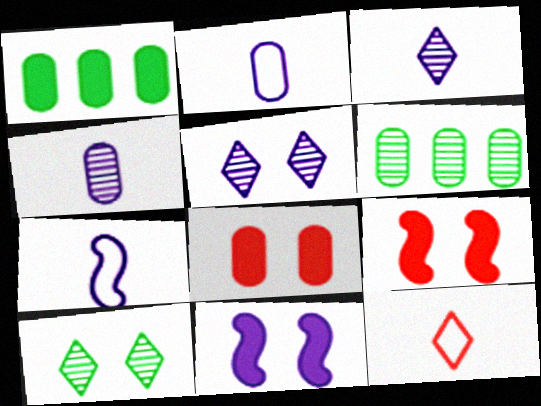[[2, 6, 8], 
[6, 11, 12]]